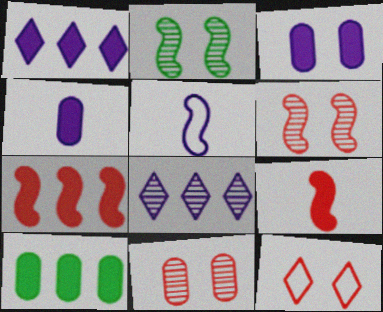[[1, 7, 10], 
[2, 3, 12], 
[2, 5, 7], 
[3, 5, 8]]